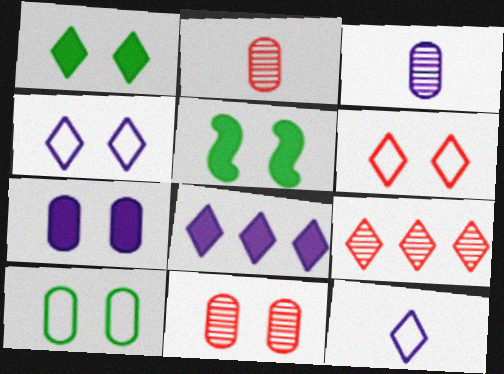[[1, 9, 12], 
[4, 5, 11], 
[7, 10, 11]]